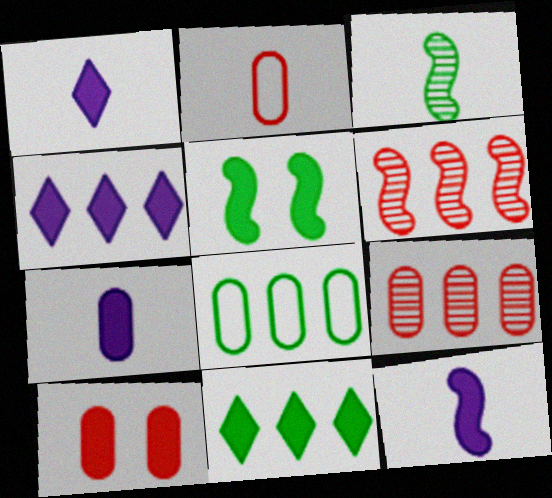[[1, 2, 3], 
[1, 7, 12], 
[2, 9, 10], 
[4, 6, 8], 
[10, 11, 12]]